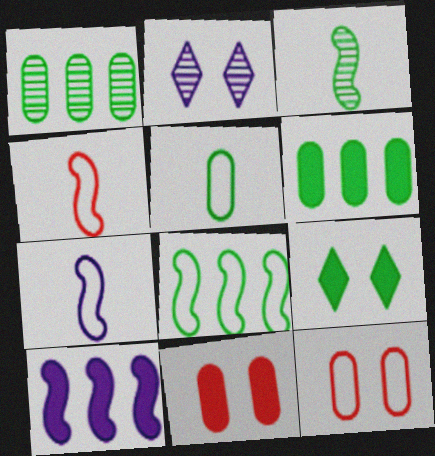[[2, 4, 6]]